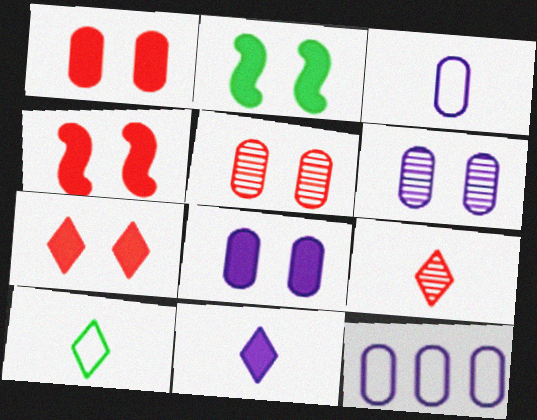[[1, 4, 7], 
[2, 7, 8], 
[2, 9, 12], 
[9, 10, 11]]